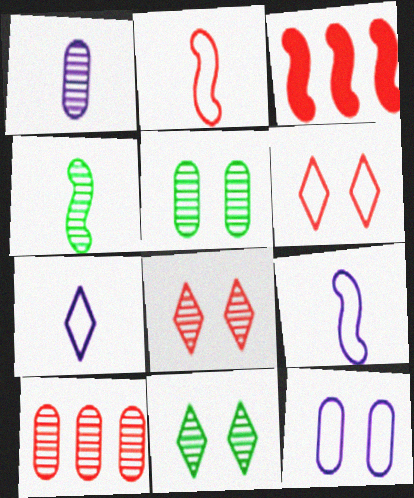[[1, 5, 10], 
[3, 5, 7]]